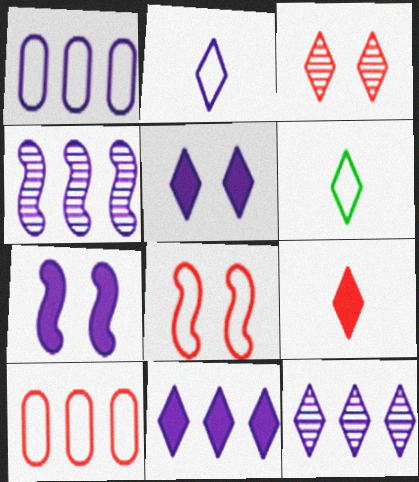[[1, 4, 11], 
[1, 6, 8], 
[2, 5, 12], 
[3, 6, 11]]